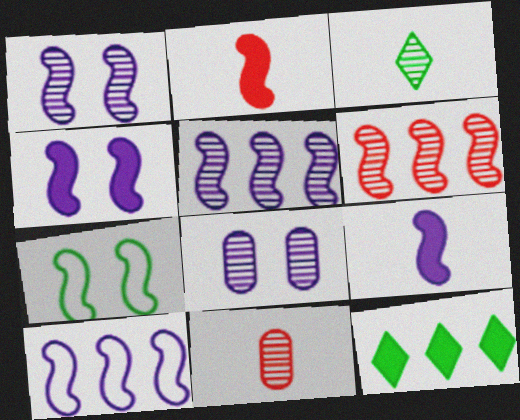[[1, 9, 10], 
[2, 5, 7], 
[3, 6, 8], 
[6, 7, 9]]